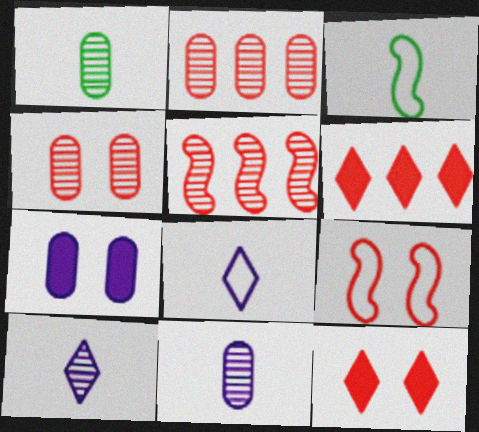[[4, 9, 12]]